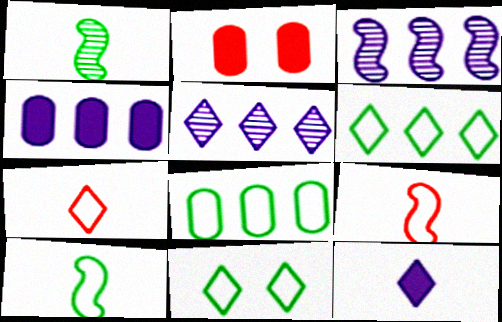[[2, 5, 10], 
[8, 10, 11]]